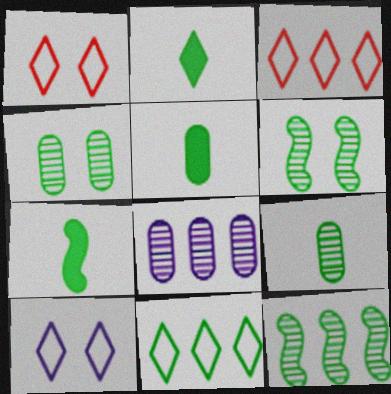[[1, 7, 8], 
[2, 5, 7], 
[4, 7, 11], 
[5, 6, 11]]